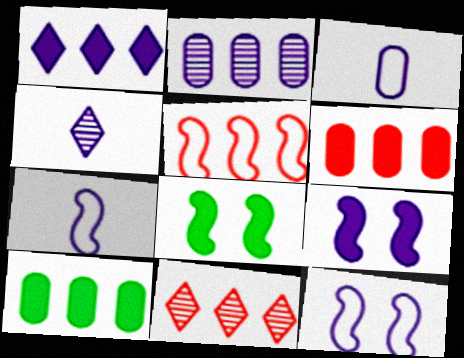[[3, 8, 11], 
[5, 6, 11]]